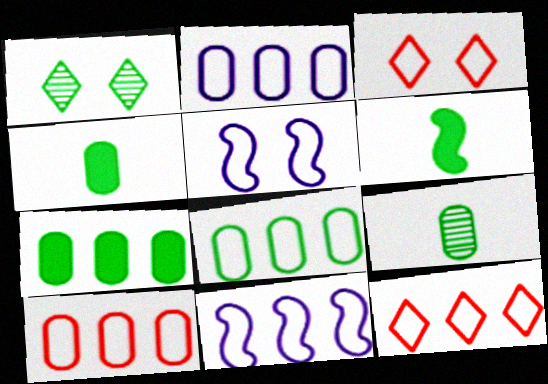[[1, 6, 8], 
[2, 8, 10], 
[8, 11, 12]]